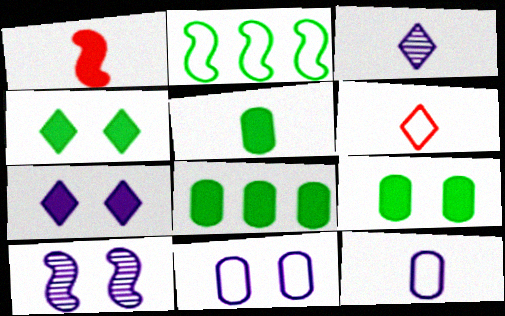[[1, 2, 10], 
[1, 7, 8], 
[2, 6, 11], 
[5, 8, 9], 
[6, 8, 10], 
[7, 10, 11]]